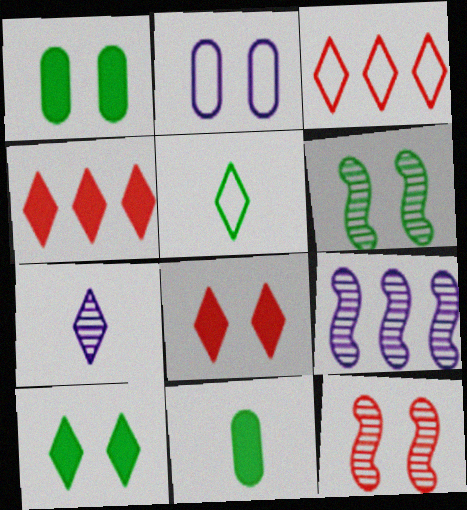[[2, 6, 8], 
[2, 10, 12], 
[3, 7, 10]]